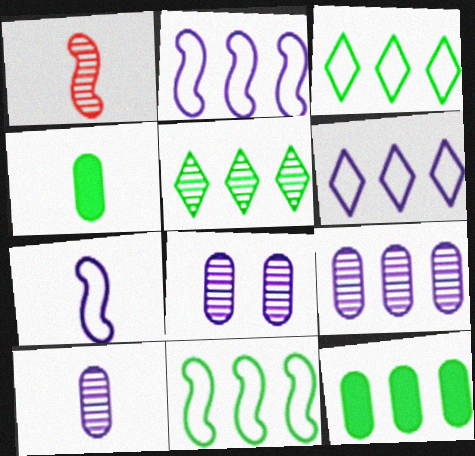[[1, 5, 8], 
[5, 11, 12], 
[8, 9, 10]]